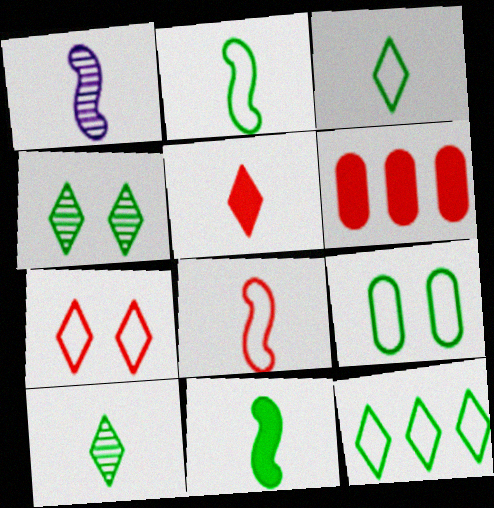[[1, 8, 11], 
[2, 9, 12]]